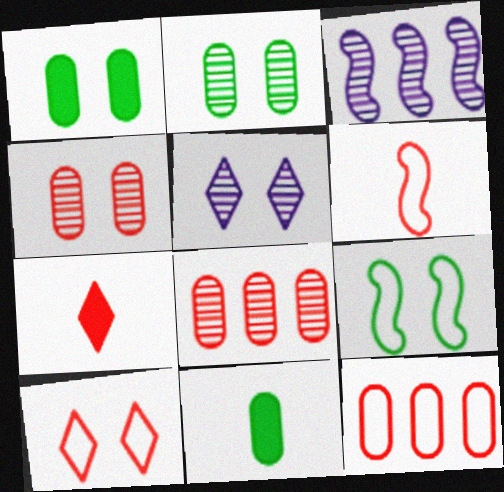[[3, 10, 11], 
[6, 10, 12]]